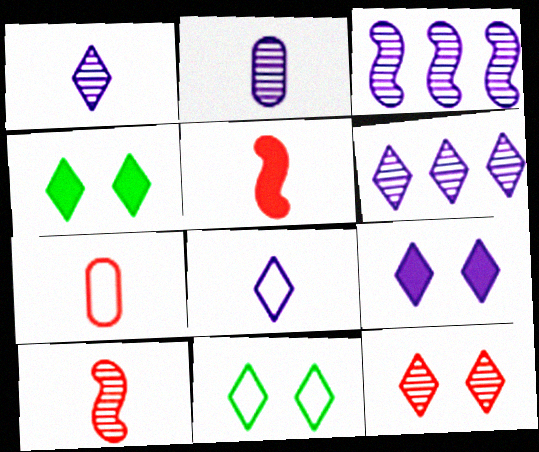[[3, 4, 7], 
[6, 8, 9], 
[9, 11, 12]]